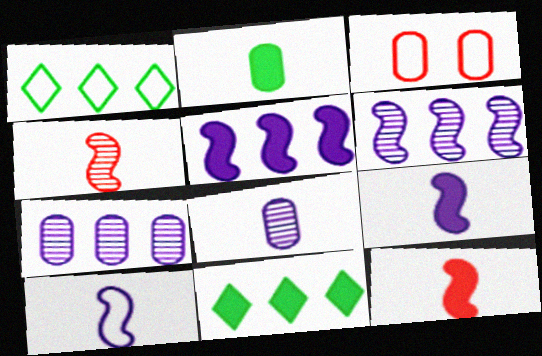[[1, 3, 10], 
[2, 3, 7]]